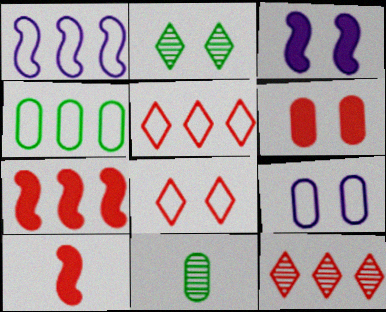[[1, 4, 5], 
[3, 5, 11]]